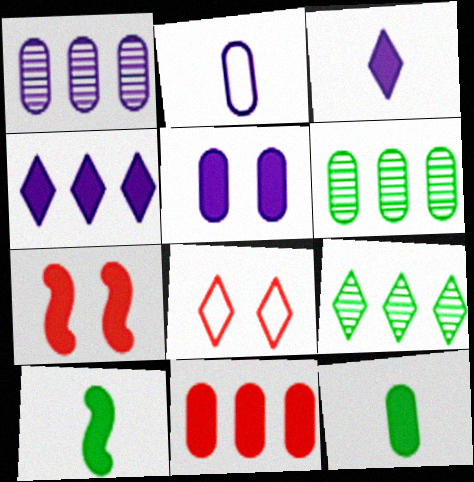[[1, 2, 5], 
[1, 8, 10], 
[2, 7, 9], 
[3, 8, 9], 
[4, 7, 12], 
[5, 11, 12]]